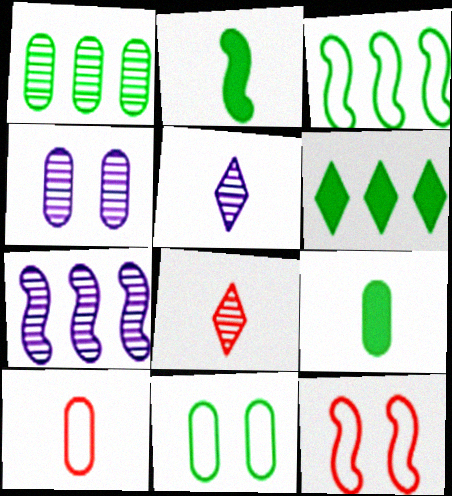[[1, 3, 6], 
[1, 9, 11], 
[2, 5, 10], 
[2, 7, 12], 
[4, 5, 7]]